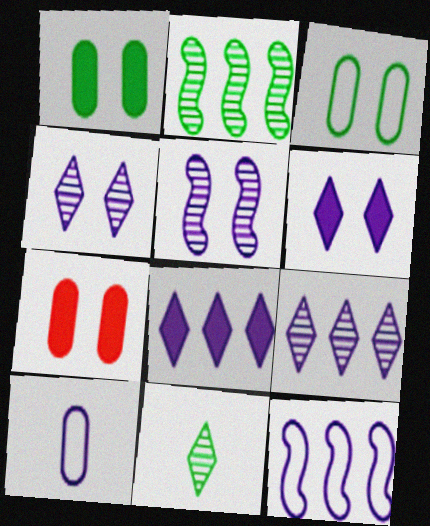[[5, 8, 10], 
[7, 11, 12]]